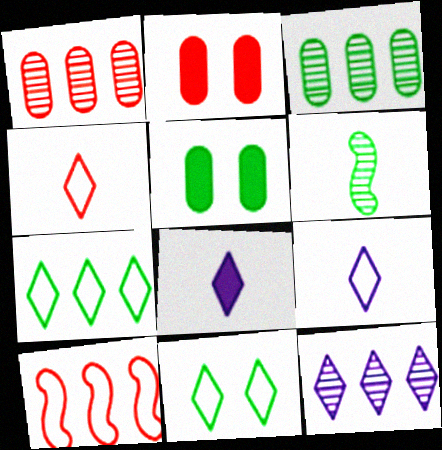[[5, 6, 7]]